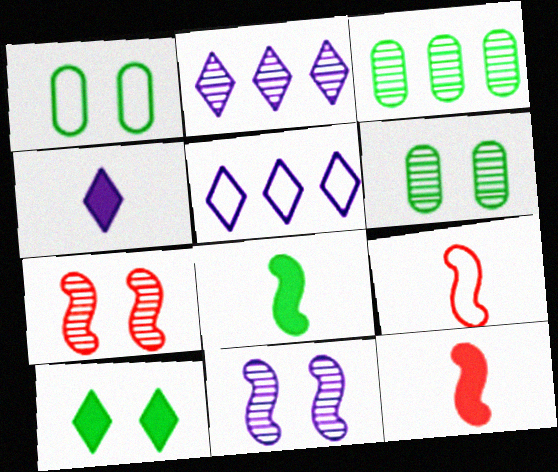[[1, 2, 12], 
[1, 5, 9], 
[5, 6, 12]]